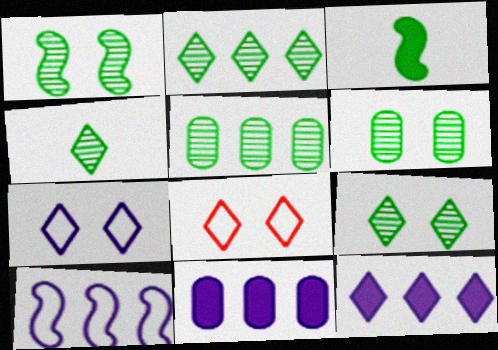[[1, 4, 5], 
[1, 6, 9], 
[2, 4, 9], 
[4, 8, 12]]